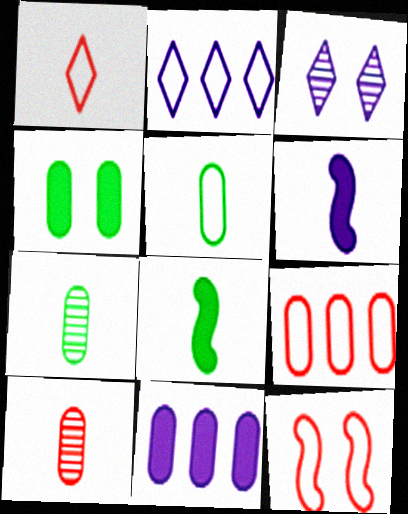[[1, 6, 7], 
[1, 9, 12], 
[2, 5, 12], 
[3, 4, 12], 
[3, 8, 9]]